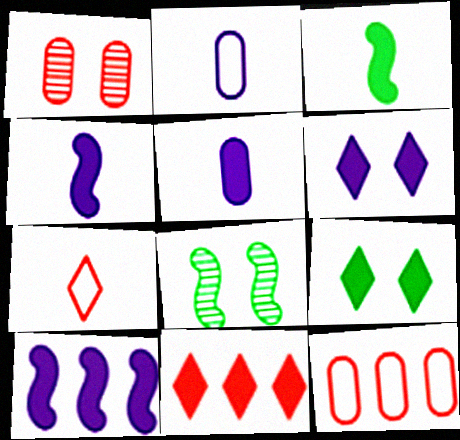[[2, 8, 11], 
[5, 6, 10]]